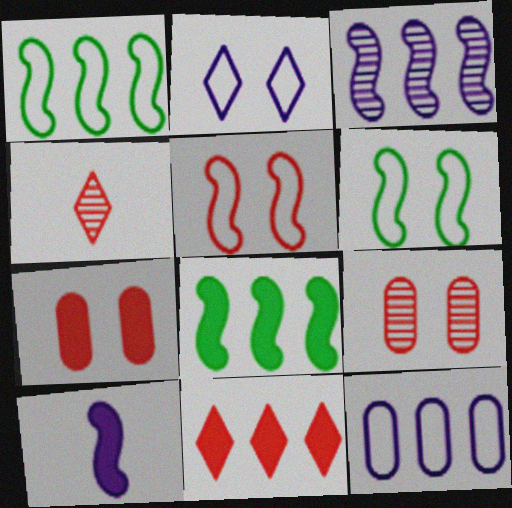[]